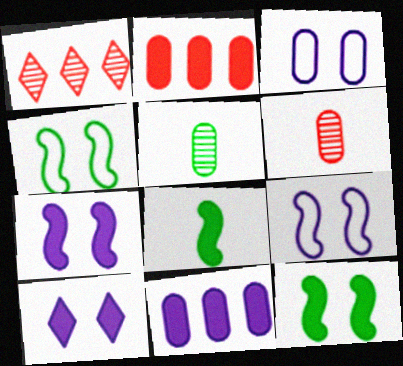[[1, 3, 8], 
[2, 3, 5], 
[2, 8, 10]]